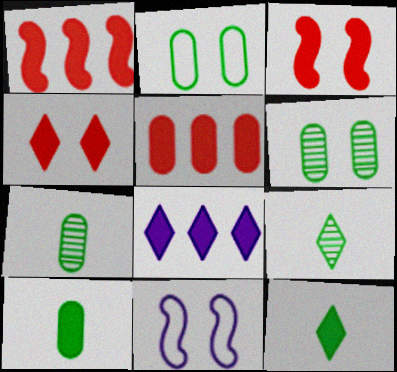[[3, 8, 10], 
[4, 6, 11], 
[4, 8, 12], 
[5, 9, 11]]